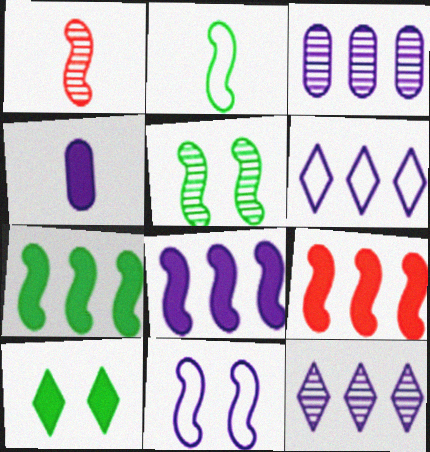[[1, 7, 11], 
[2, 5, 7], 
[3, 6, 8], 
[4, 9, 10], 
[4, 11, 12], 
[7, 8, 9]]